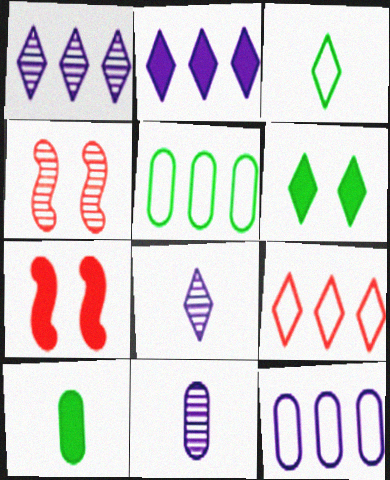[[2, 7, 10], 
[5, 7, 8], 
[6, 8, 9]]